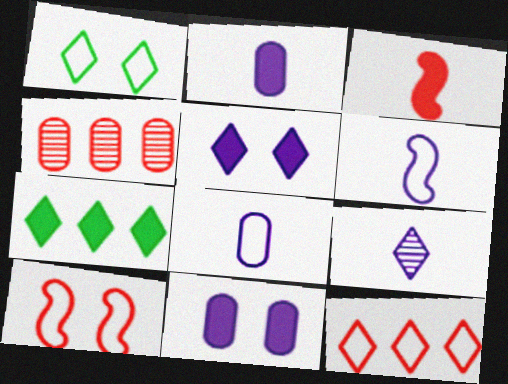[[2, 6, 9], 
[3, 7, 11]]